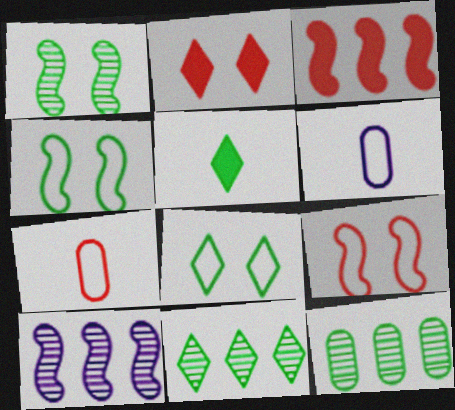[[4, 5, 12], 
[5, 8, 11]]